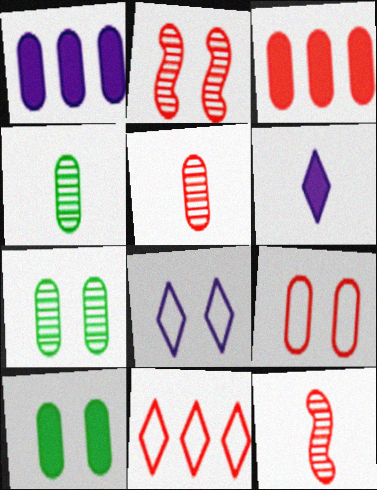[[1, 4, 9], 
[2, 8, 10], 
[3, 5, 9]]